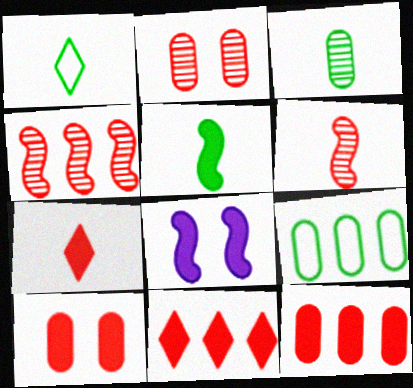[[1, 3, 5]]